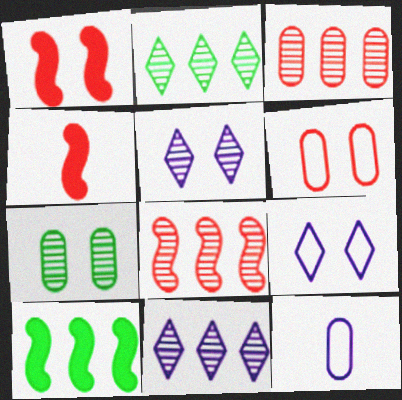[[1, 2, 12], 
[1, 7, 9]]